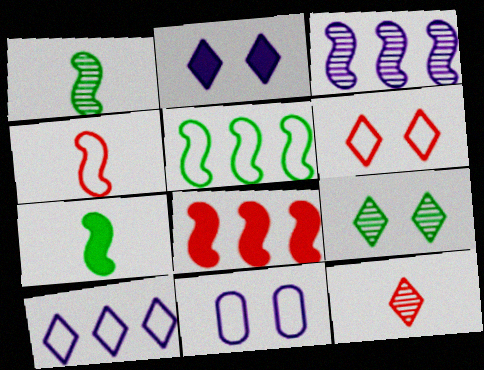[[2, 6, 9], 
[3, 5, 8]]